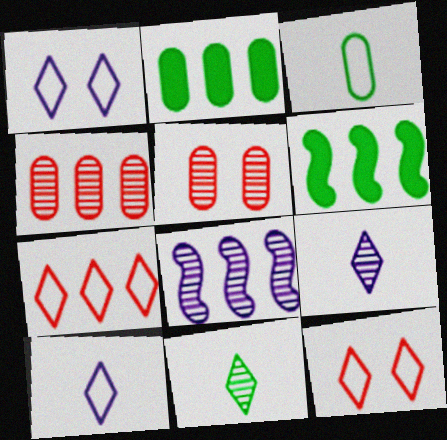[[2, 7, 8], 
[5, 6, 10], 
[5, 8, 11]]